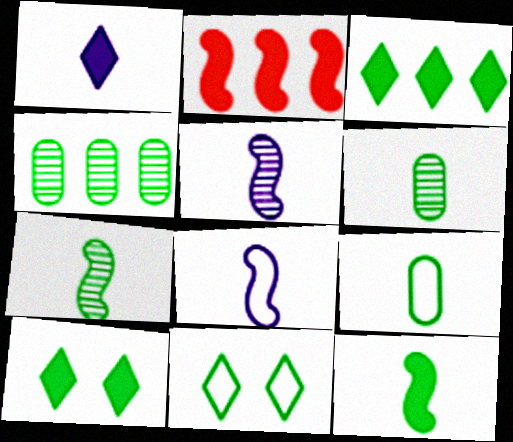[[4, 11, 12]]